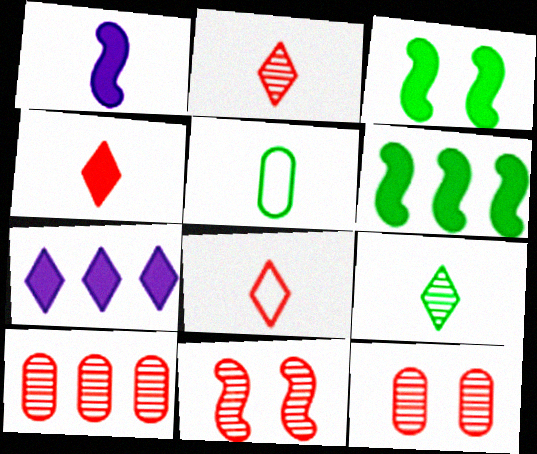[[1, 2, 5], 
[2, 4, 8], 
[2, 10, 11], 
[5, 7, 11]]